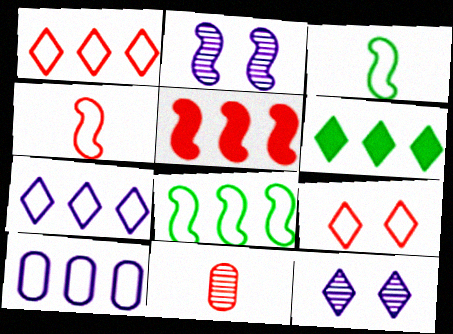[[1, 8, 10], 
[2, 3, 5], 
[3, 9, 10], 
[5, 9, 11]]